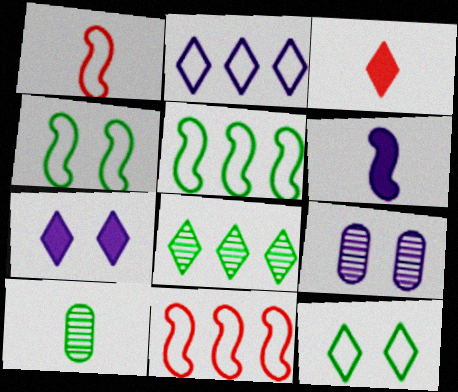[[2, 6, 9], 
[3, 5, 9], 
[7, 10, 11]]